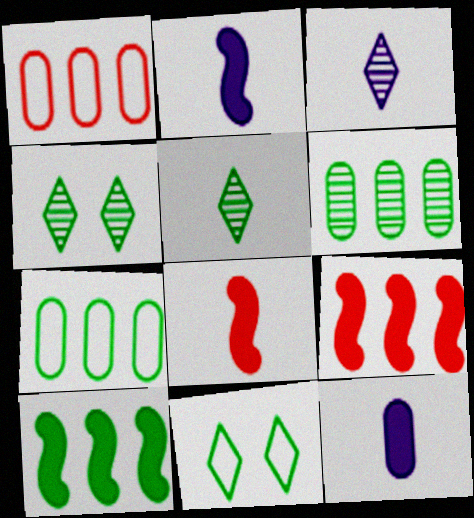[[1, 2, 4]]